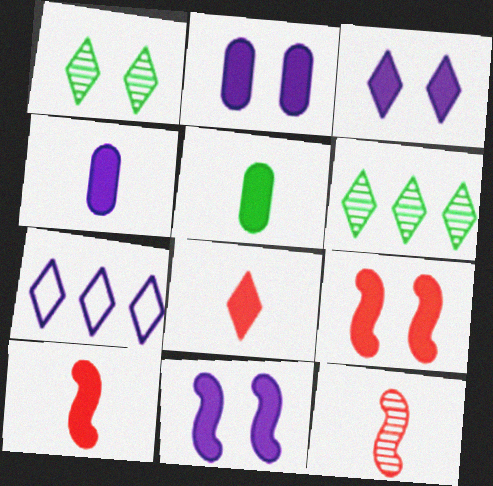[[1, 7, 8], 
[2, 3, 11]]